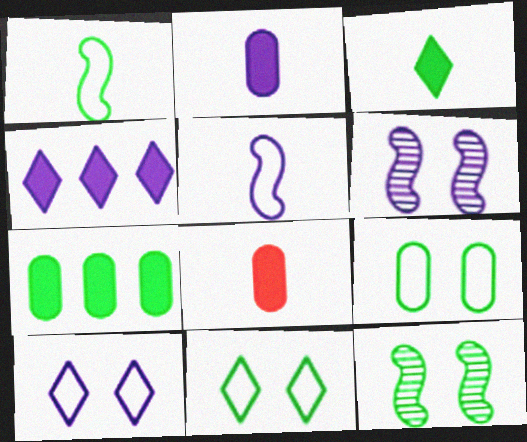[]